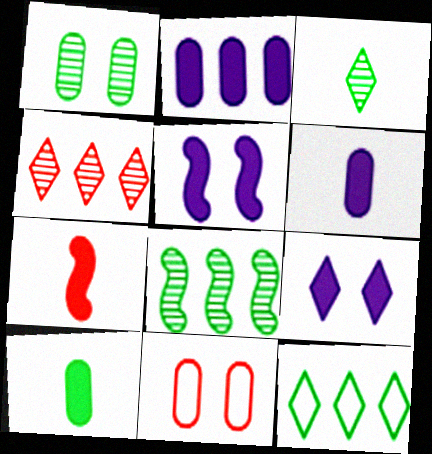[[1, 3, 8], 
[4, 7, 11]]